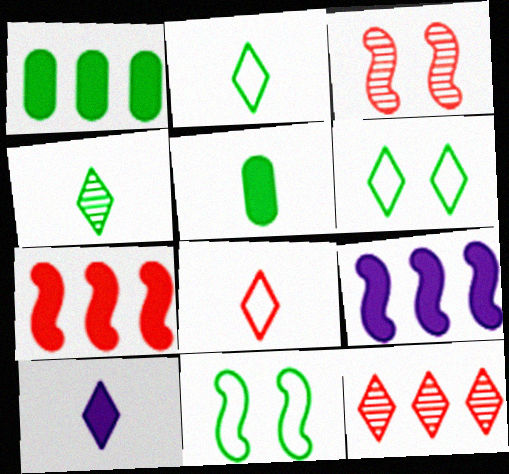[[1, 4, 11], 
[4, 8, 10], 
[6, 10, 12]]